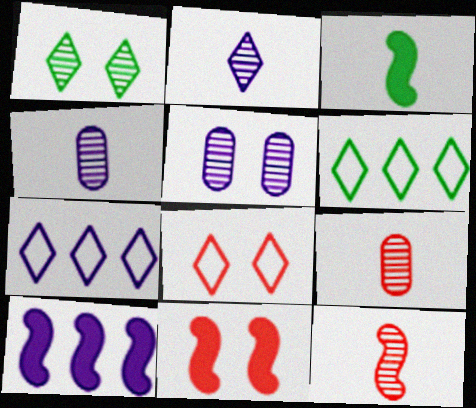[[3, 10, 11], 
[4, 6, 11]]